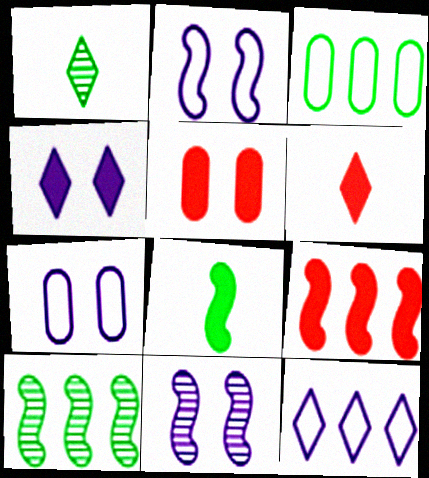[[1, 7, 9], 
[3, 6, 11], 
[4, 7, 11], 
[5, 6, 9], 
[6, 7, 10]]